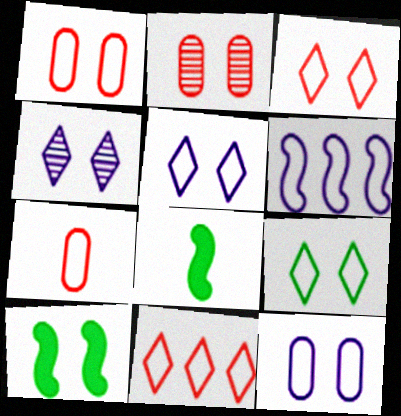[[1, 4, 10], 
[2, 5, 10], 
[3, 5, 9], 
[6, 7, 9]]